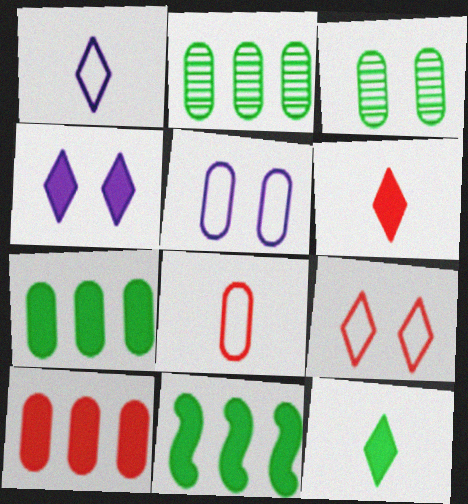[]